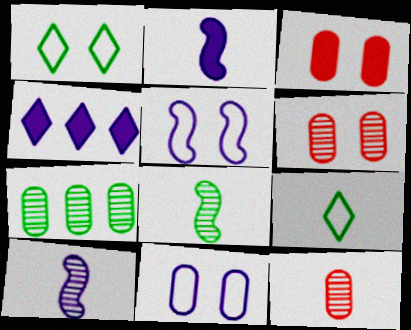[[2, 9, 12], 
[4, 10, 11]]